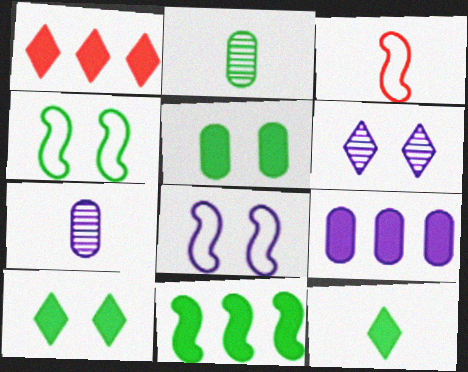[[1, 2, 8], 
[1, 4, 7], 
[1, 9, 11], 
[3, 7, 12], 
[5, 11, 12]]